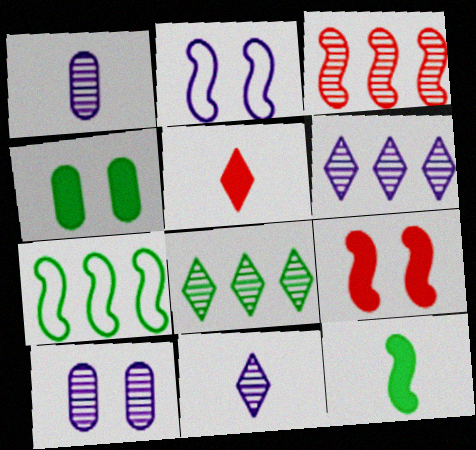[[2, 3, 12], 
[5, 7, 10]]